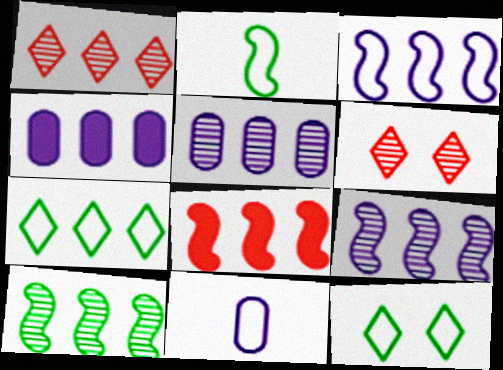[[1, 5, 10], 
[2, 4, 6], 
[3, 8, 10], 
[5, 7, 8]]